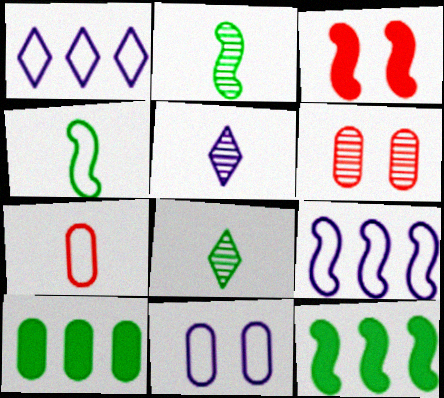[[2, 3, 9]]